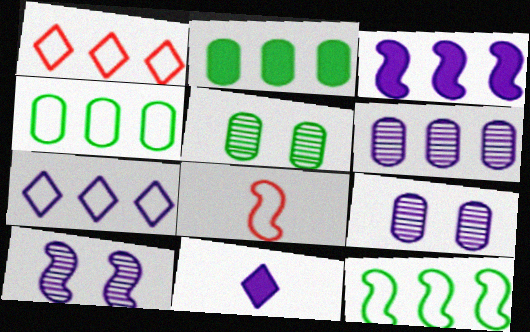[[3, 6, 7]]